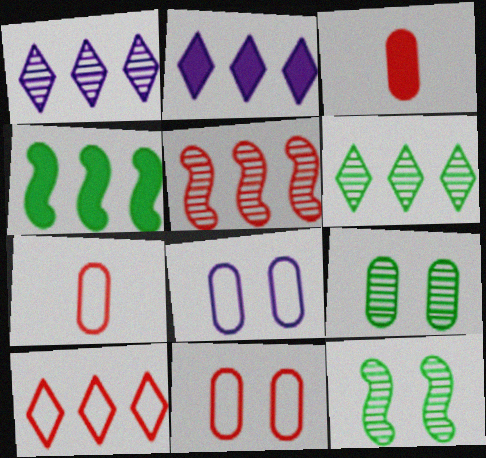[[2, 6, 10], 
[2, 7, 12]]